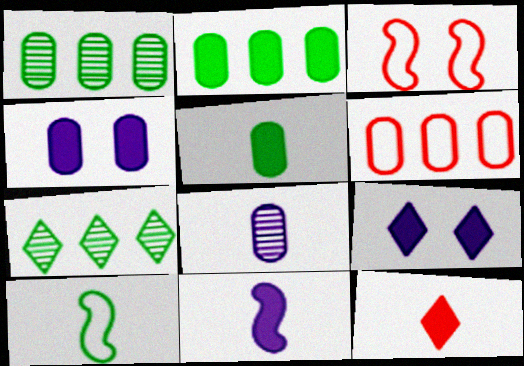[[5, 11, 12], 
[8, 10, 12]]